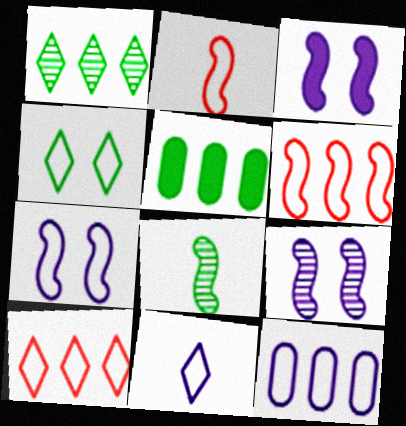[[2, 4, 12], 
[3, 6, 8], 
[3, 7, 9], 
[4, 5, 8], 
[4, 10, 11], 
[7, 11, 12]]